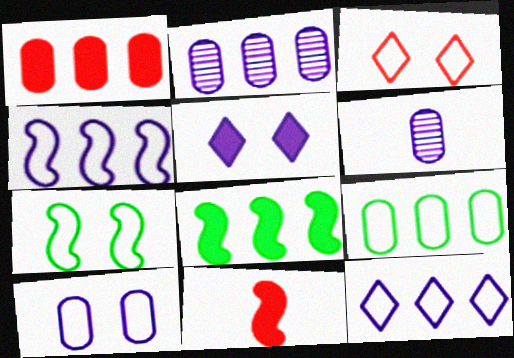[[1, 2, 9], 
[3, 6, 8], 
[3, 7, 10], 
[4, 5, 6]]